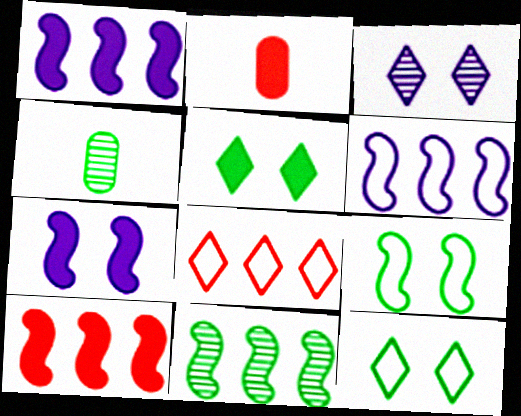[[1, 2, 5], 
[4, 7, 8], 
[6, 10, 11]]